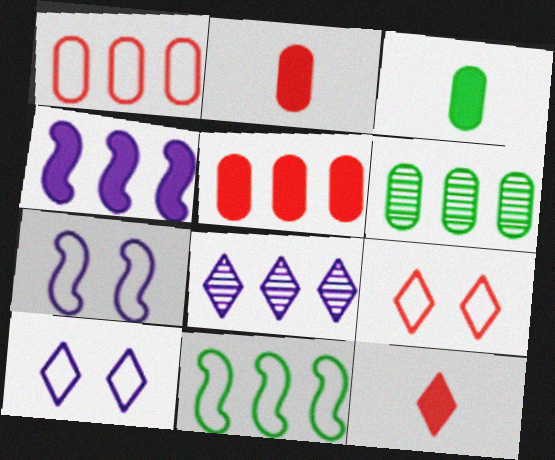[[5, 8, 11], 
[6, 7, 12]]